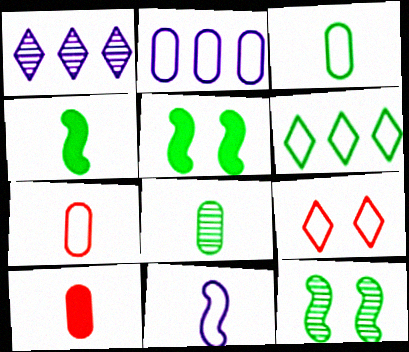[[1, 5, 7], 
[5, 6, 8]]